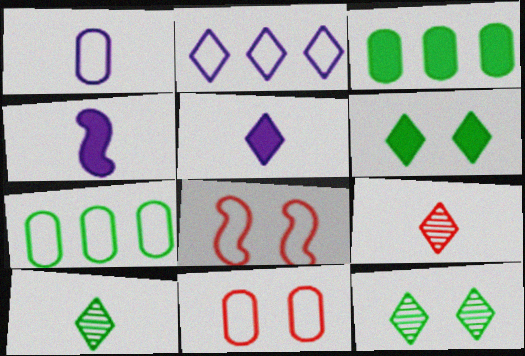[[1, 7, 11], 
[2, 6, 9]]